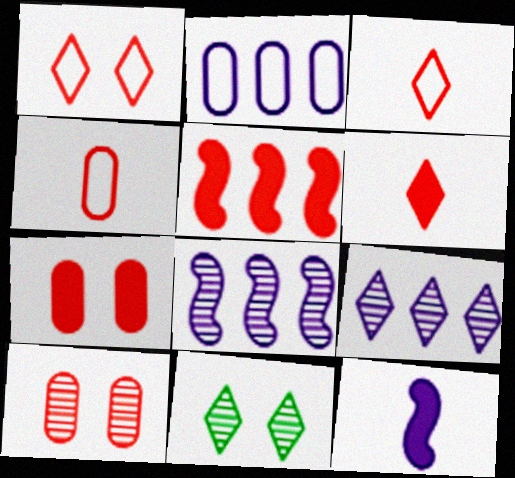[[3, 5, 10], 
[5, 6, 7]]